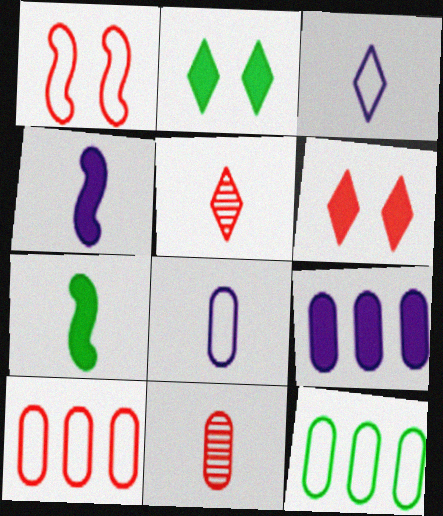[[1, 3, 12], 
[3, 7, 11], 
[5, 7, 8], 
[6, 7, 9]]